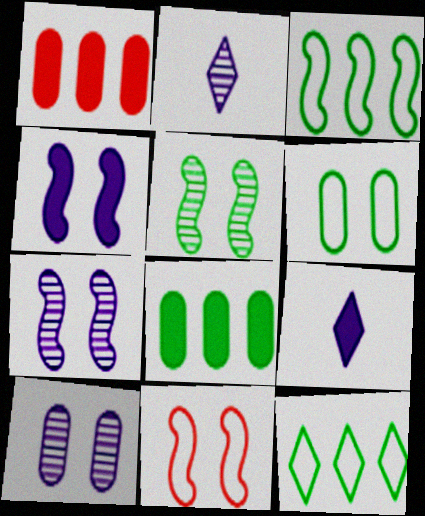[[2, 8, 11], 
[4, 5, 11]]